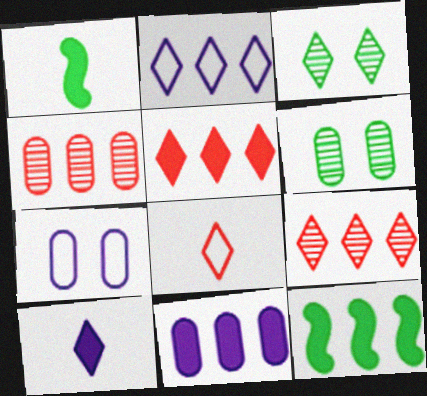[[1, 7, 9], 
[2, 4, 12], 
[5, 11, 12]]